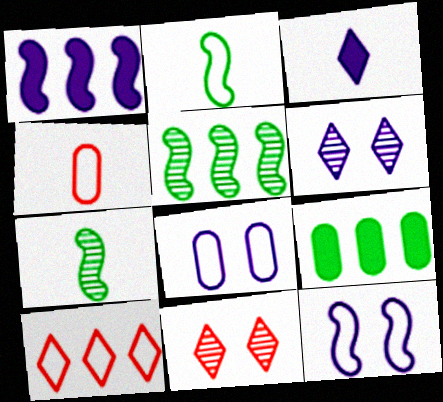[[2, 8, 10], 
[3, 4, 7]]